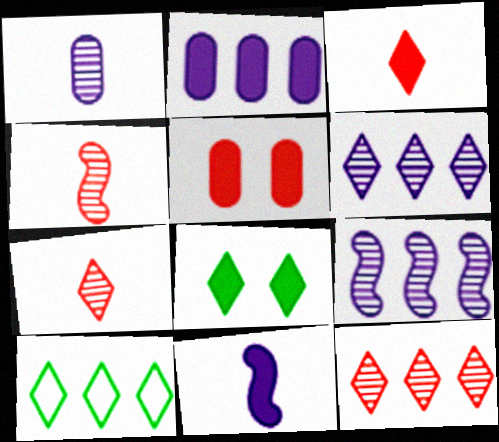[]